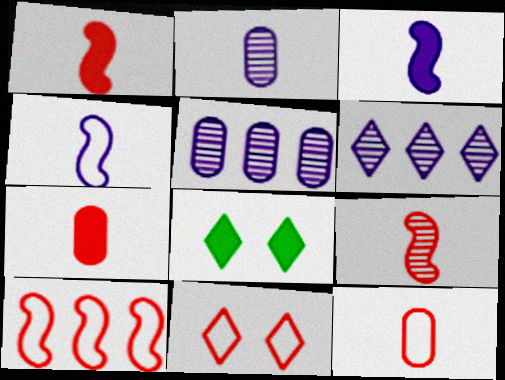[[2, 8, 10], 
[10, 11, 12]]